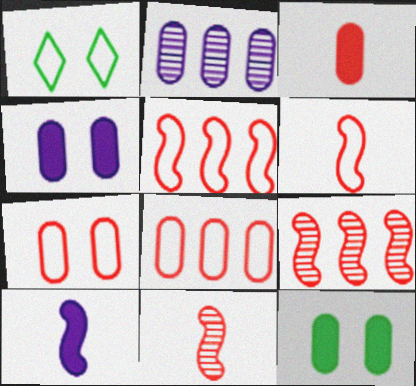[]